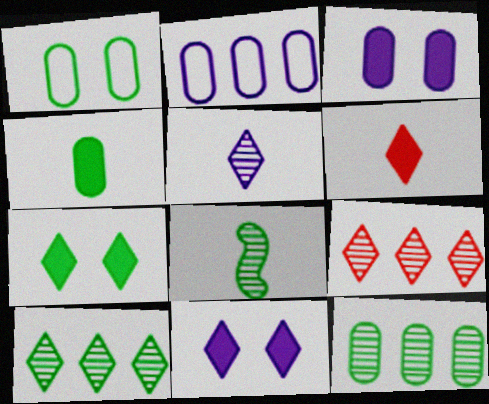[[1, 4, 12]]